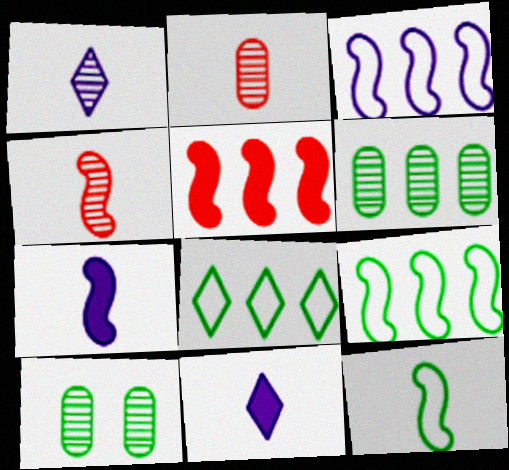[[2, 11, 12], 
[4, 7, 12]]